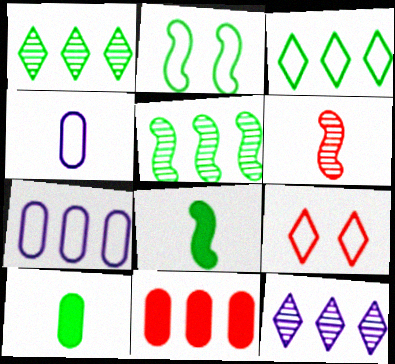[[1, 2, 10], 
[2, 5, 8], 
[6, 9, 11]]